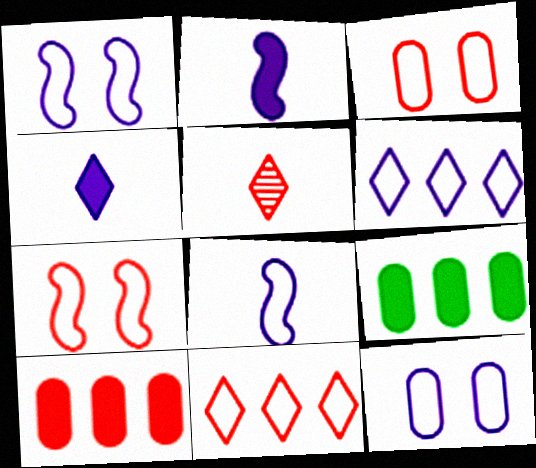[[1, 5, 9], 
[5, 7, 10], 
[6, 8, 12]]